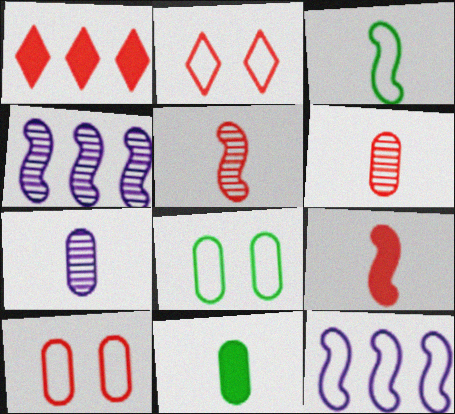[[1, 5, 10], 
[2, 4, 11]]